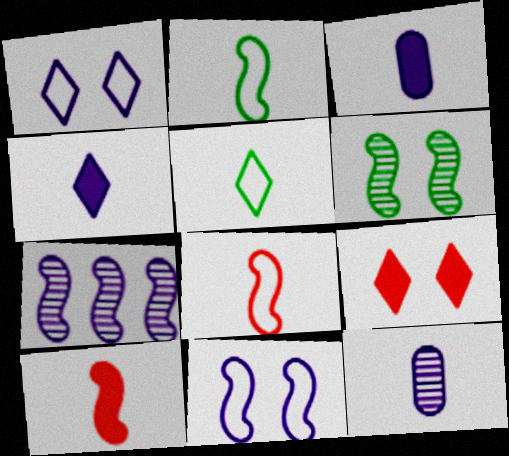[[1, 3, 7], 
[5, 10, 12]]